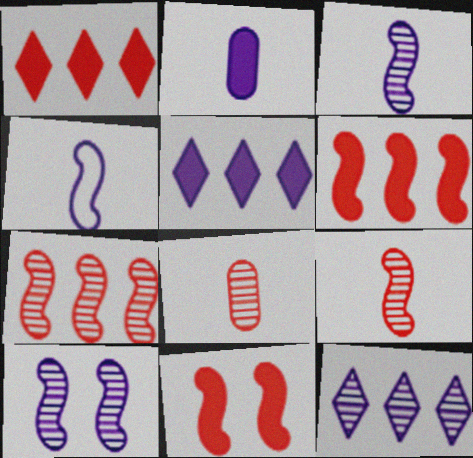[]